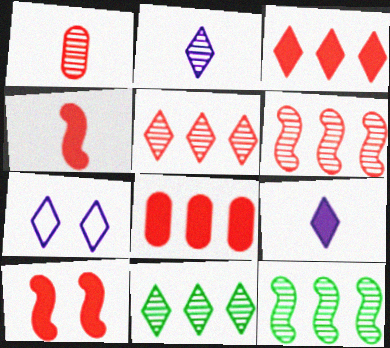[]